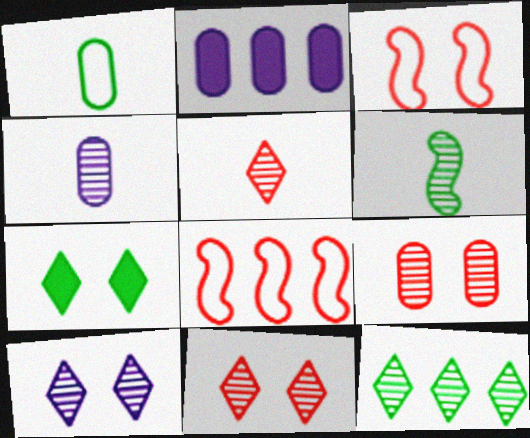[[1, 2, 9], 
[2, 8, 12], 
[4, 5, 6], 
[4, 7, 8], 
[5, 10, 12]]